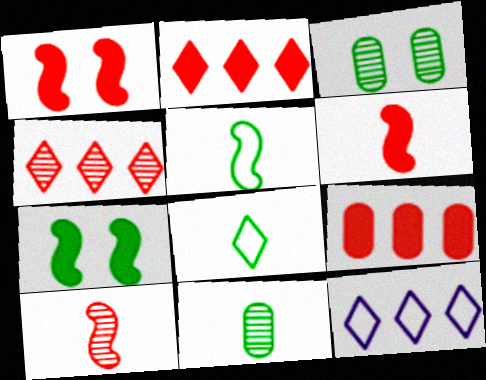[[1, 11, 12], 
[3, 6, 12]]